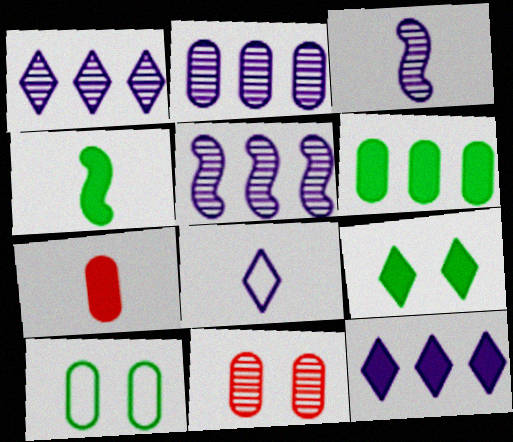[[1, 2, 5], 
[2, 7, 10], 
[4, 6, 9]]